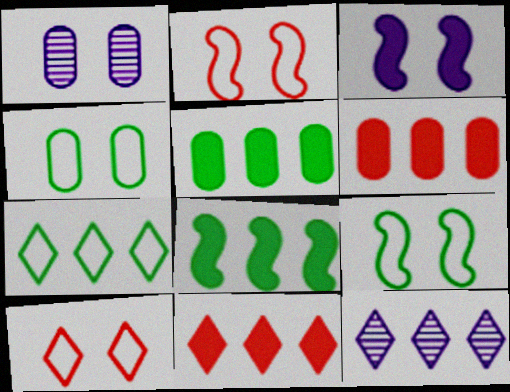[[7, 11, 12]]